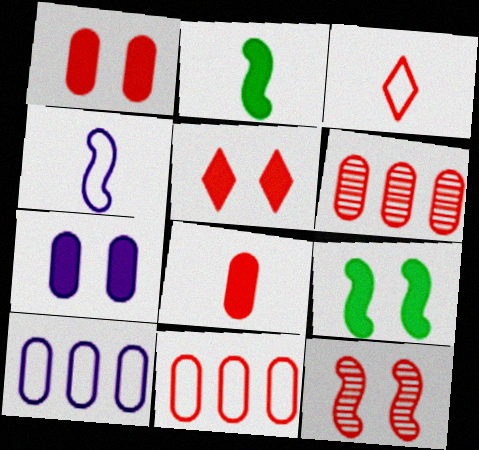[[5, 7, 9]]